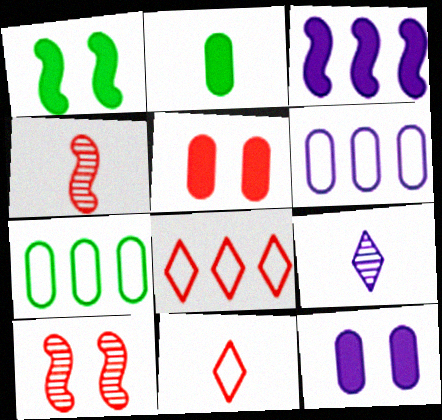[[4, 5, 8]]